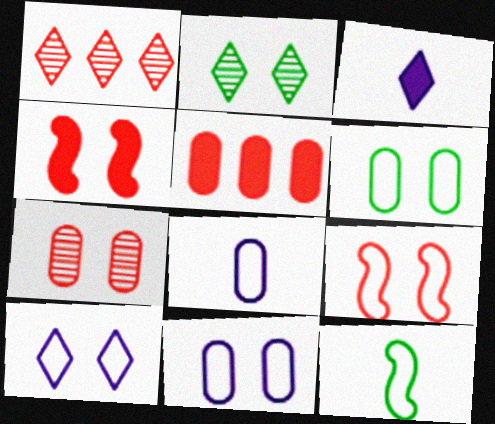[[2, 4, 11], 
[6, 9, 10]]